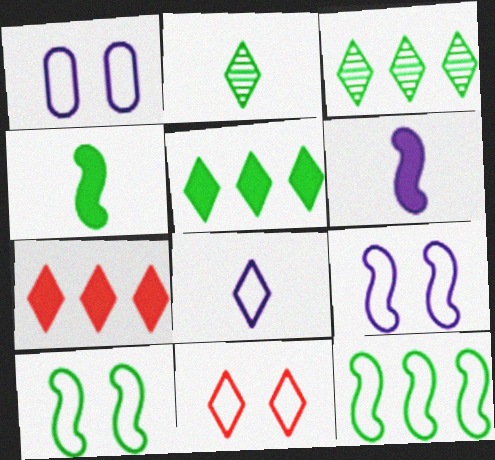[[1, 10, 11]]